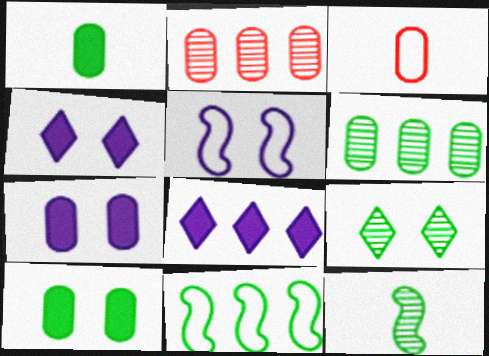[[1, 9, 11], 
[2, 8, 11], 
[3, 6, 7], 
[6, 9, 12]]